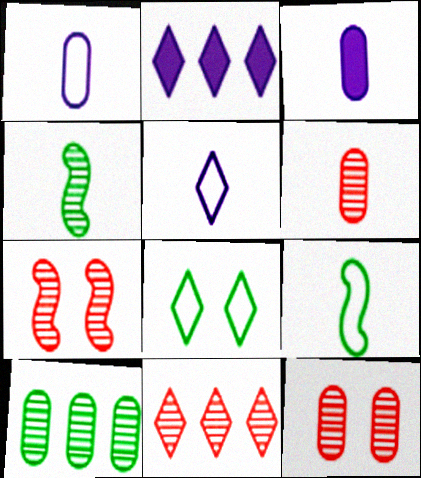[[2, 9, 12], 
[6, 7, 11]]